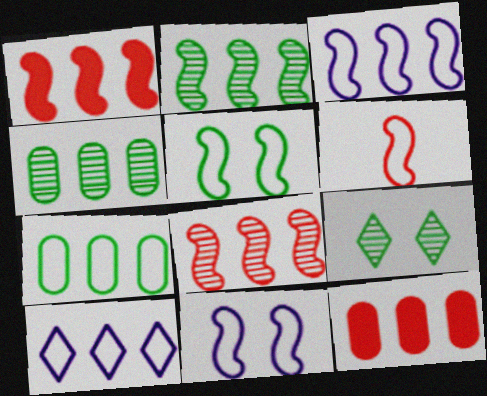[[1, 2, 3], 
[1, 4, 10], 
[2, 10, 12], 
[3, 5, 6]]